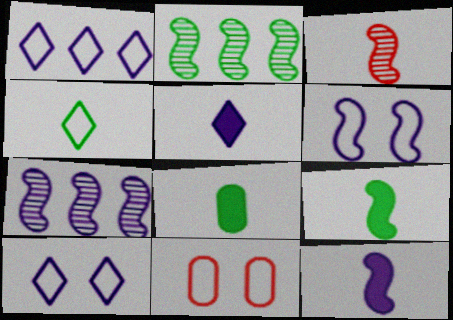[[2, 5, 11], 
[6, 7, 12]]